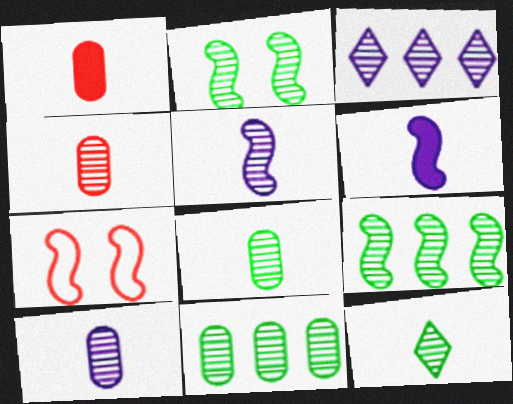[[2, 3, 4], 
[2, 11, 12], 
[4, 5, 12], 
[4, 8, 10], 
[6, 7, 9]]